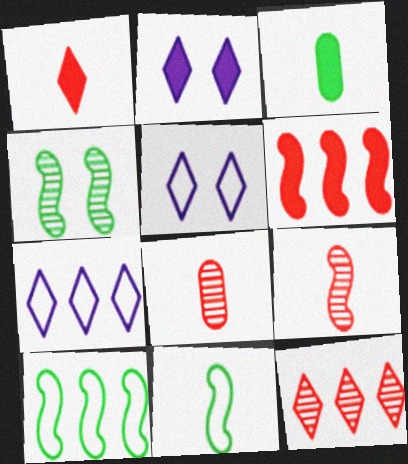[[2, 3, 6], 
[2, 8, 10]]